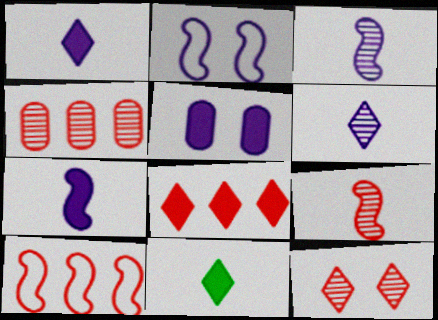[[2, 4, 11], 
[4, 8, 10], 
[4, 9, 12]]